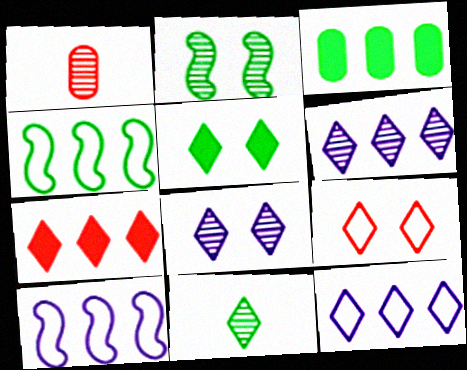[[1, 2, 6], 
[1, 5, 10], 
[5, 8, 9]]